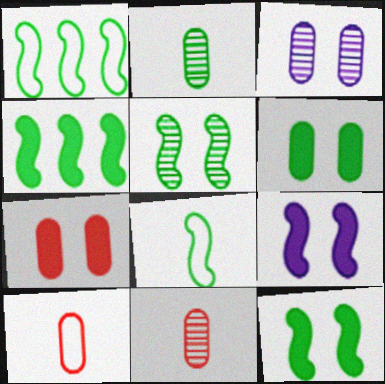[[4, 5, 8]]